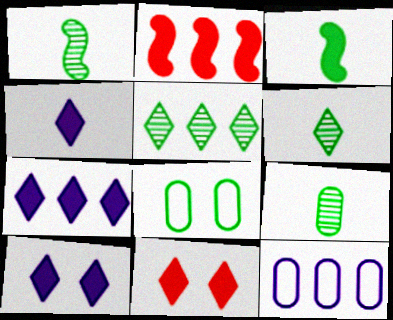[[1, 6, 9], 
[1, 11, 12], 
[2, 5, 12], 
[3, 5, 8], 
[4, 7, 10]]